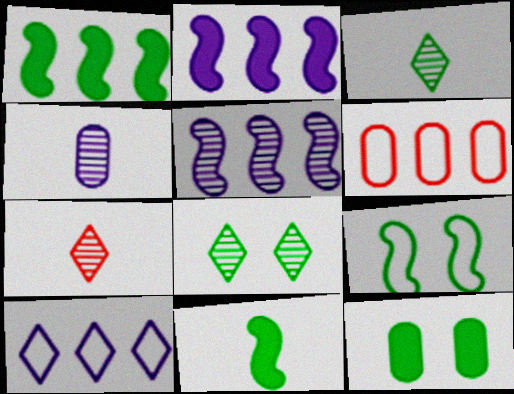[[4, 6, 12], 
[8, 9, 12]]